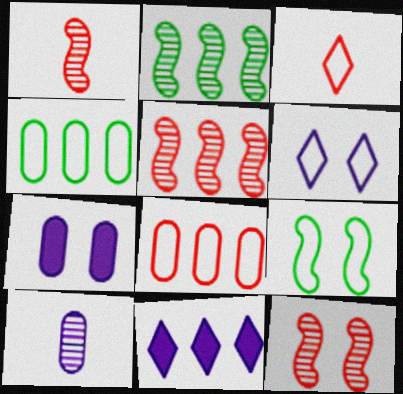[[1, 5, 12], 
[2, 3, 7], 
[2, 8, 11], 
[4, 5, 11]]